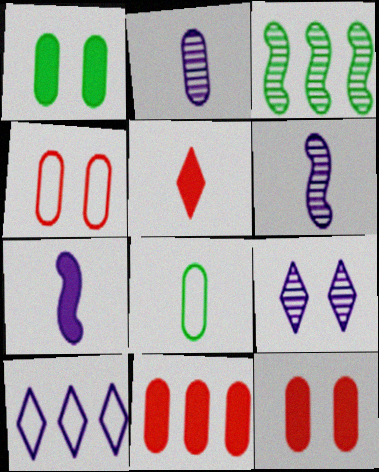[[3, 10, 11], 
[5, 6, 8]]